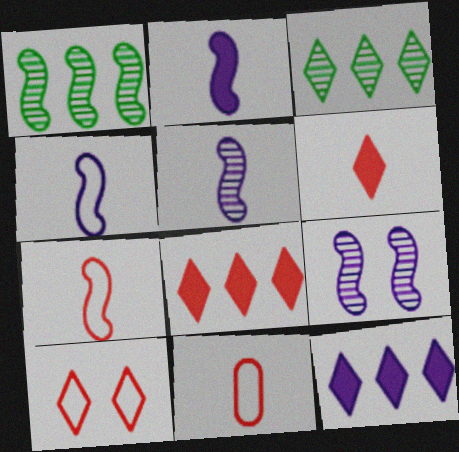[[2, 4, 5]]